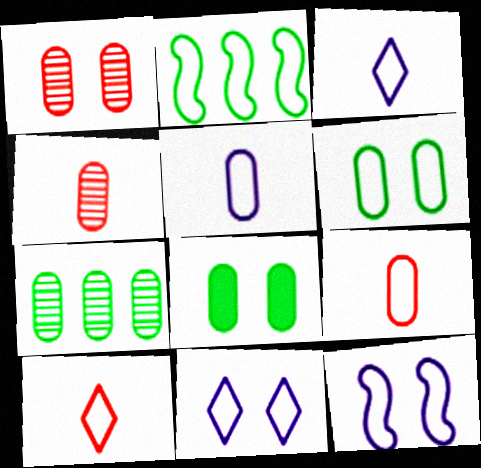[[2, 9, 11]]